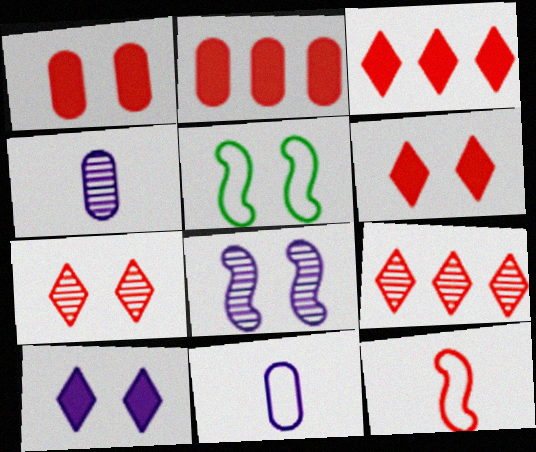[[1, 9, 12], 
[2, 7, 12], 
[3, 4, 5]]